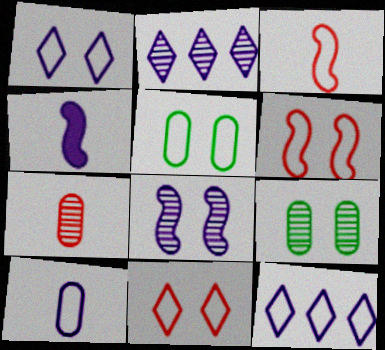[[1, 5, 6], 
[3, 5, 12]]